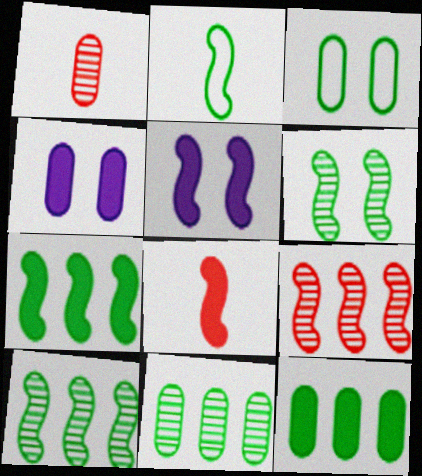[[2, 5, 9], 
[2, 6, 7], 
[5, 7, 8]]